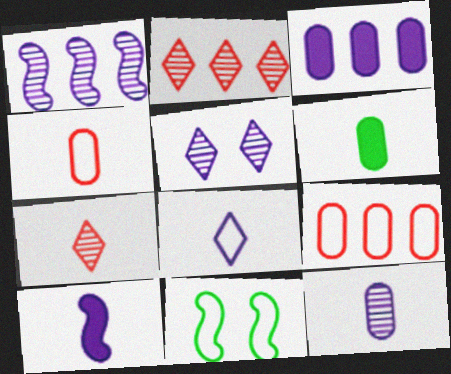[[1, 5, 12], 
[3, 7, 11], 
[4, 6, 12], 
[8, 9, 11], 
[8, 10, 12]]